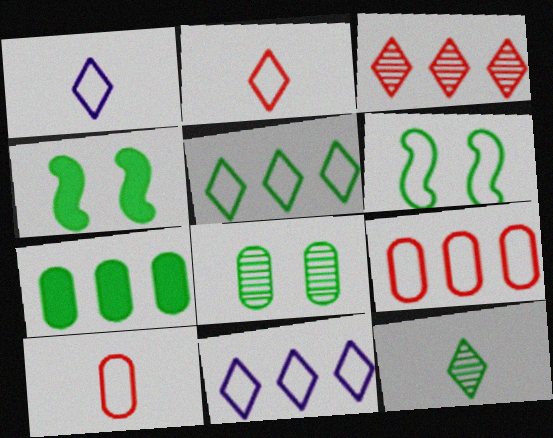[[1, 6, 9], 
[6, 7, 12], 
[6, 10, 11]]